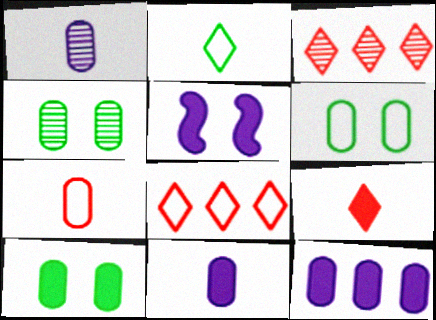[[4, 6, 10], 
[4, 7, 12]]